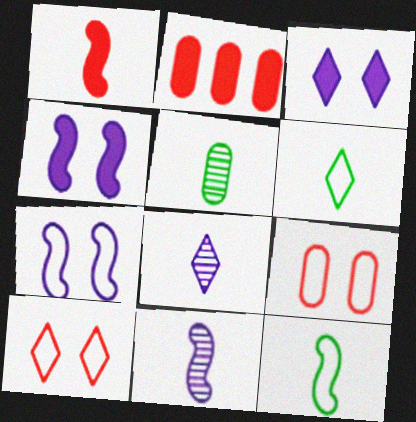[[1, 11, 12]]